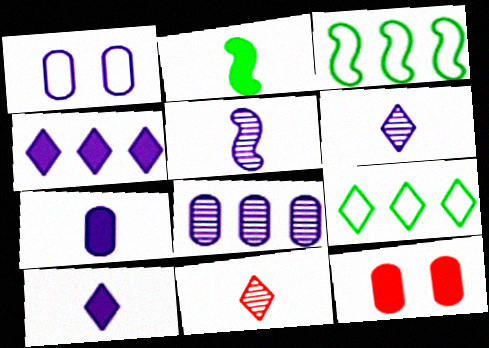[[1, 4, 5], 
[1, 7, 8], 
[2, 4, 12], 
[3, 6, 12], 
[5, 9, 12]]